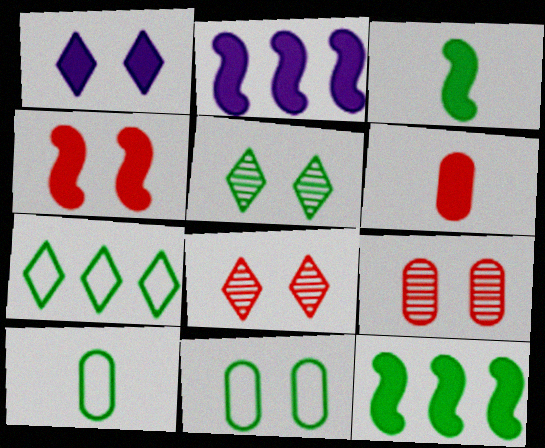[[1, 6, 12], 
[2, 3, 4], 
[2, 8, 10], 
[5, 10, 12]]